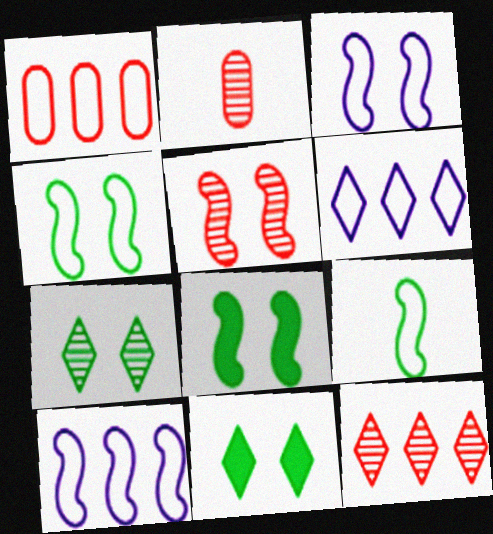[[2, 5, 12], 
[2, 6, 8], 
[2, 10, 11], 
[3, 5, 8]]